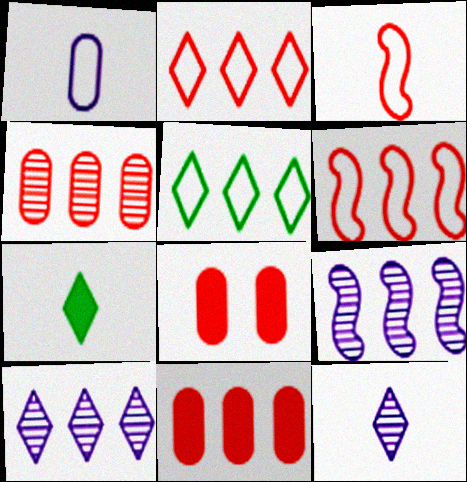[[5, 9, 11]]